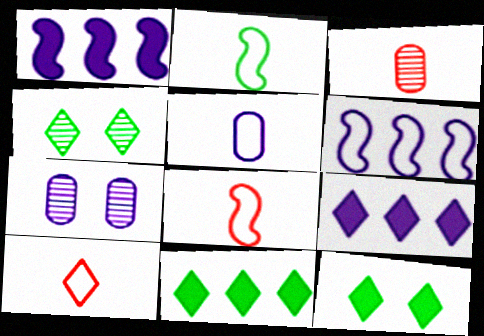[[2, 5, 10], 
[3, 6, 12], 
[4, 9, 10], 
[7, 8, 11]]